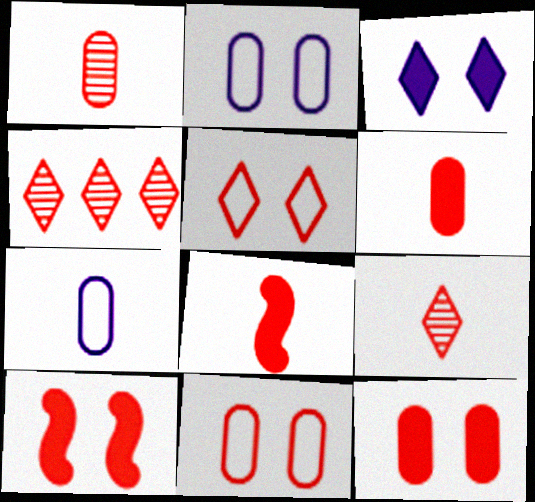[[4, 8, 11]]